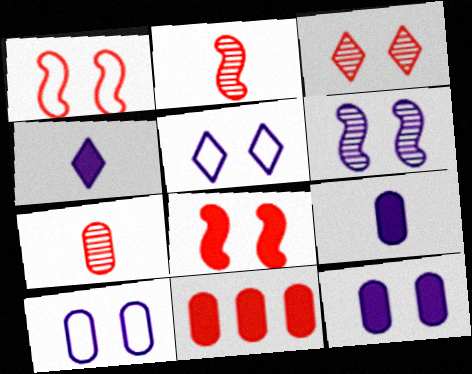[[5, 6, 12]]